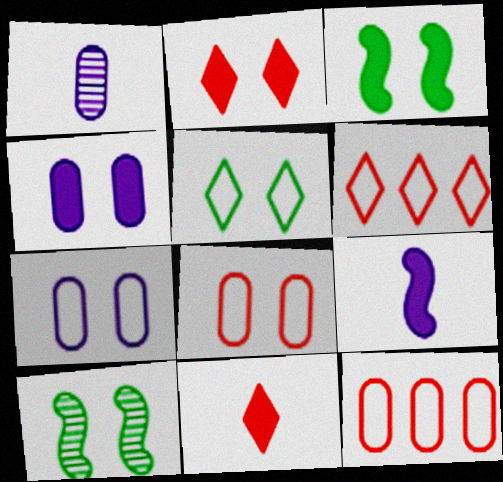[[1, 3, 6], 
[2, 3, 4], 
[2, 7, 10]]